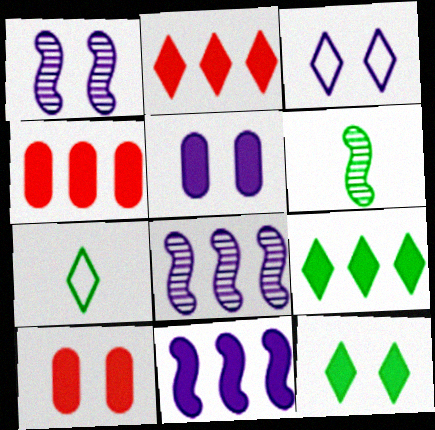[[1, 3, 5], 
[1, 4, 7], 
[3, 4, 6], 
[4, 9, 11], 
[7, 8, 10]]